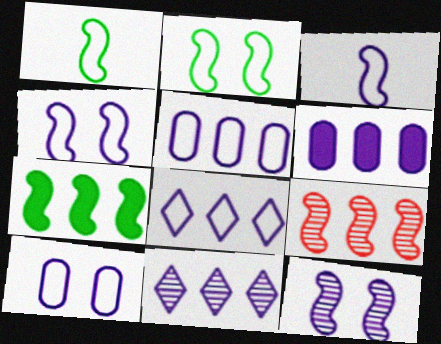[[3, 8, 10]]